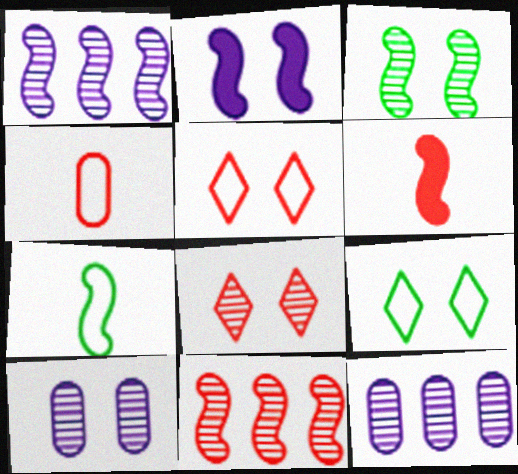[[2, 7, 11], 
[3, 8, 10], 
[6, 9, 12]]